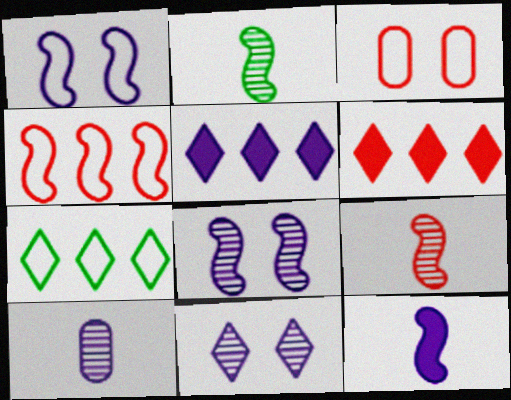[[1, 5, 10], 
[2, 3, 5], 
[3, 6, 9]]